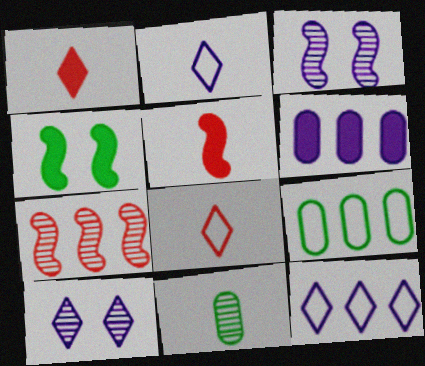[[1, 3, 9], 
[1, 4, 6], 
[2, 3, 6], 
[2, 5, 11], 
[5, 9, 10], 
[7, 10, 11]]